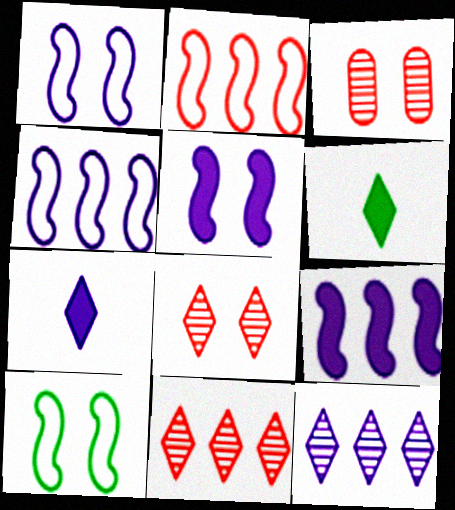[[3, 4, 6]]